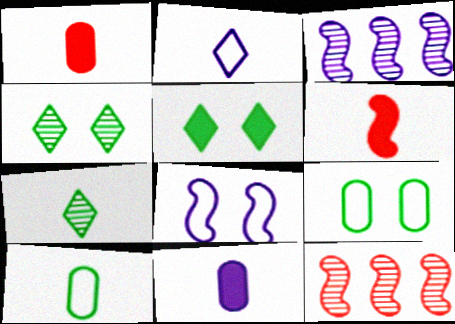[]